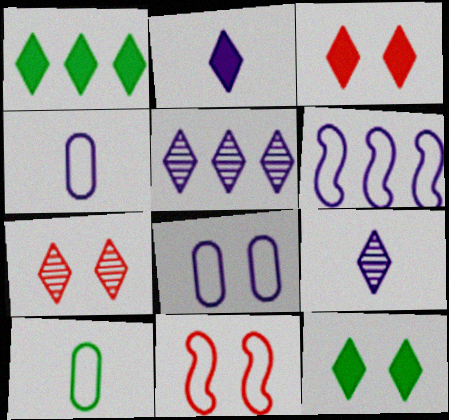[[1, 2, 3]]